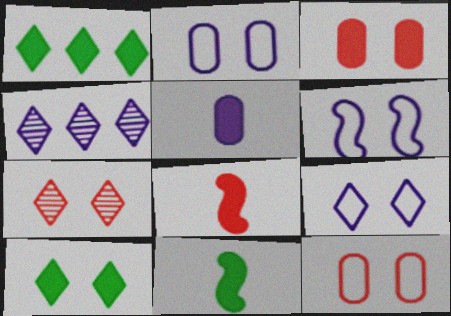[[2, 6, 9], 
[4, 5, 6], 
[4, 11, 12], 
[7, 9, 10]]